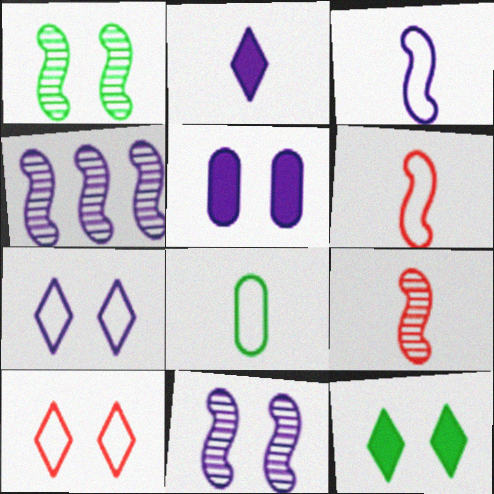[[1, 4, 9], 
[1, 5, 10], 
[2, 8, 9], 
[5, 7, 11]]